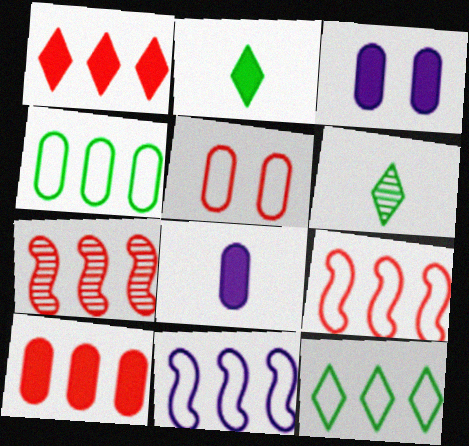[[3, 6, 9]]